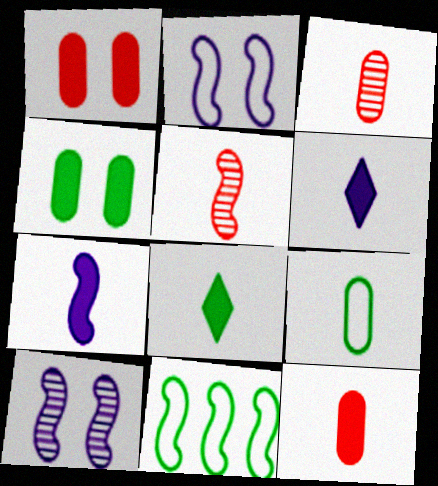[[5, 6, 9], 
[7, 8, 12]]